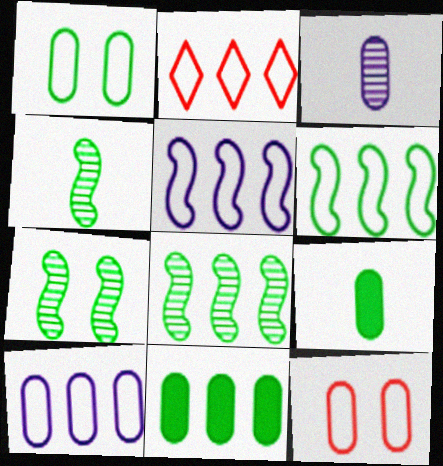[[2, 6, 10], 
[3, 11, 12], 
[4, 7, 8]]